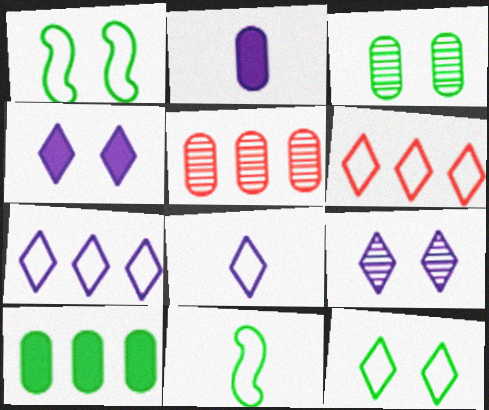[[4, 5, 11], 
[6, 8, 12]]